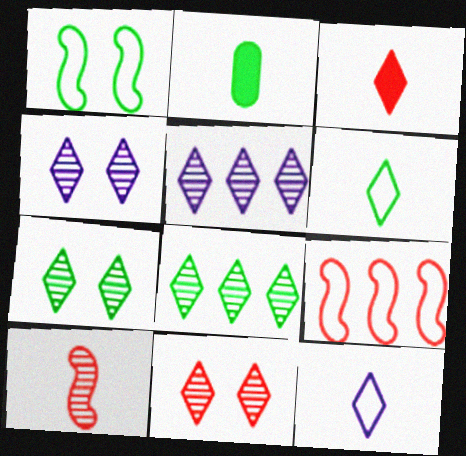[[1, 2, 8], 
[2, 4, 9], 
[2, 10, 12], 
[4, 7, 11]]